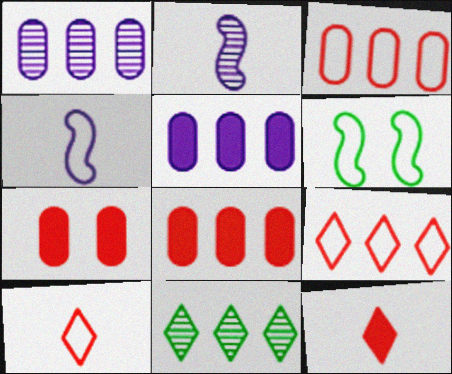[[1, 6, 12], 
[4, 7, 11]]